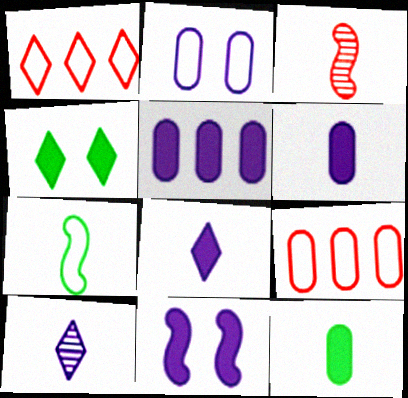[[1, 2, 7], 
[1, 4, 10], 
[5, 8, 11]]